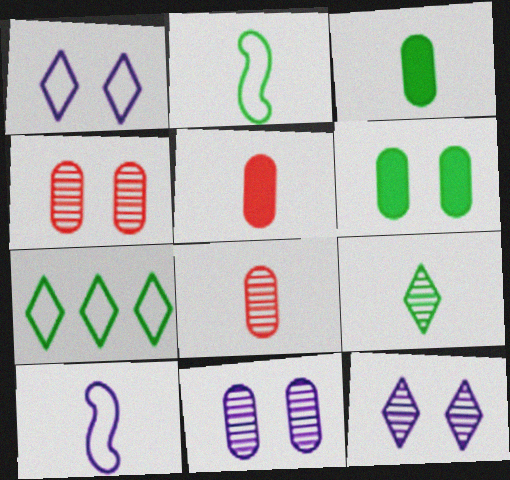[[2, 3, 9], 
[5, 9, 10]]